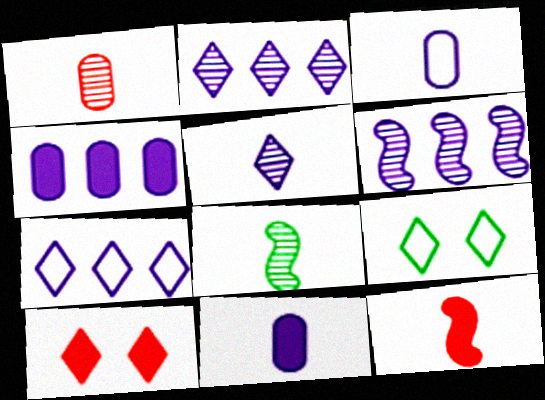[[1, 5, 8], 
[4, 6, 7]]